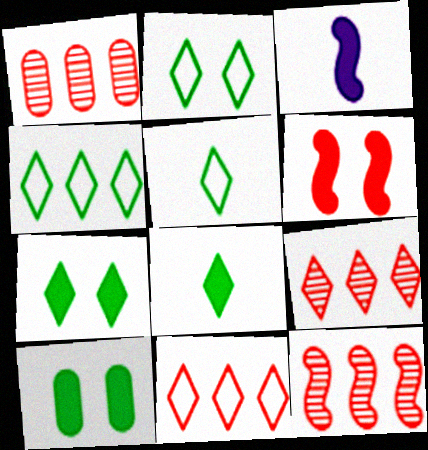[[1, 2, 3], 
[1, 9, 12], 
[2, 4, 5]]